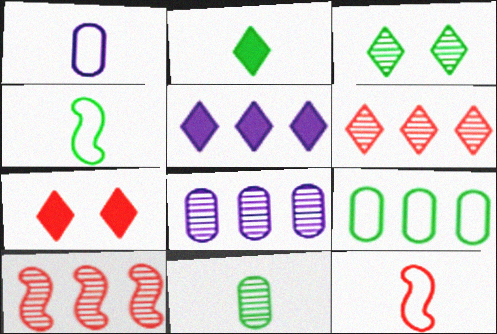[[2, 4, 11], 
[2, 5, 7], 
[4, 7, 8], 
[5, 9, 10]]